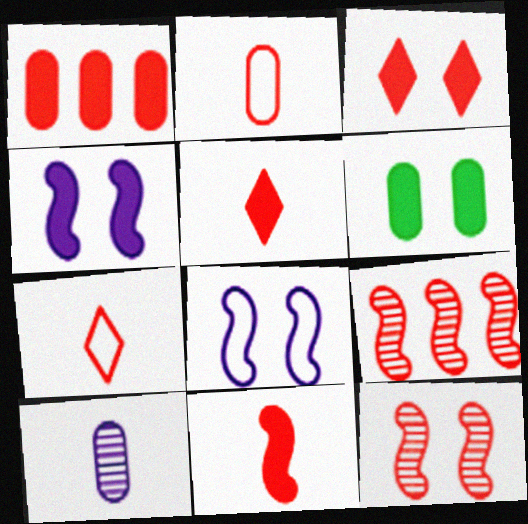[[1, 3, 11], 
[1, 7, 12], 
[2, 3, 9], 
[3, 4, 6]]